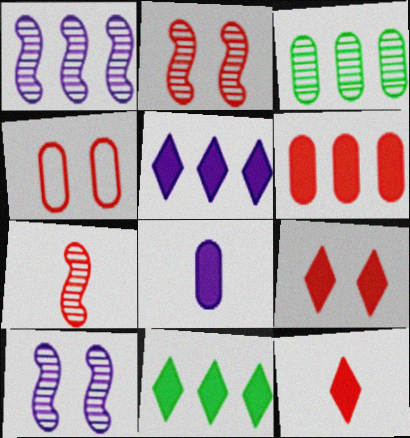[[2, 4, 9], 
[3, 4, 8]]